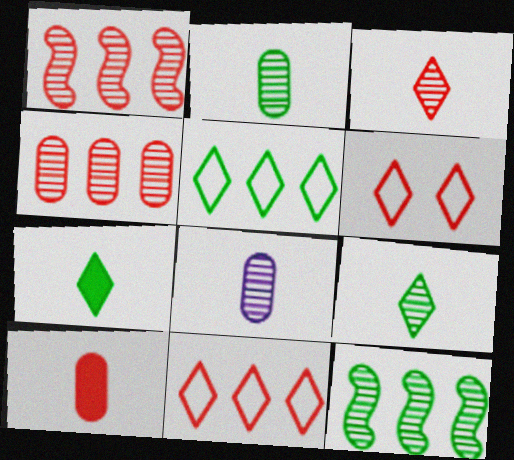[[1, 6, 10]]